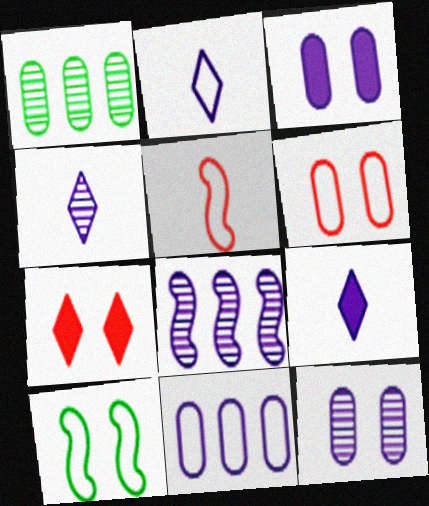[[2, 3, 8], 
[2, 4, 9], 
[4, 8, 12], 
[7, 10, 12]]